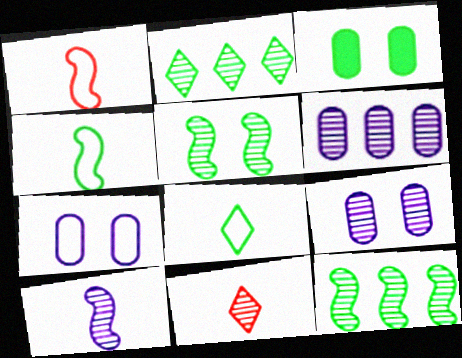[[2, 3, 4], 
[3, 8, 12], 
[5, 6, 11], 
[9, 11, 12]]